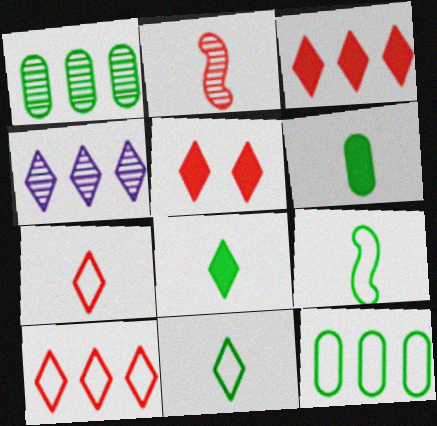[[4, 5, 11]]